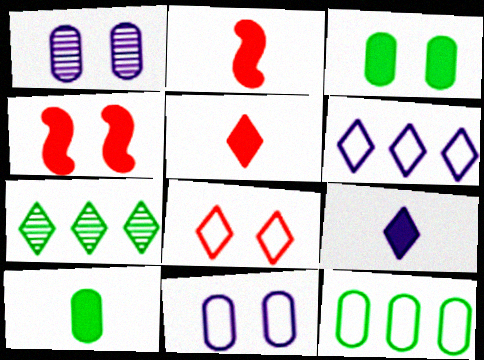[[2, 7, 11], 
[2, 9, 10], 
[7, 8, 9]]